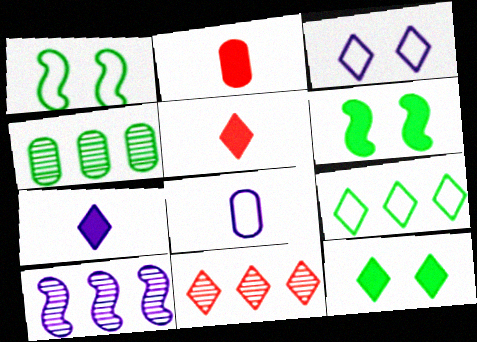[[4, 10, 11], 
[6, 8, 11]]